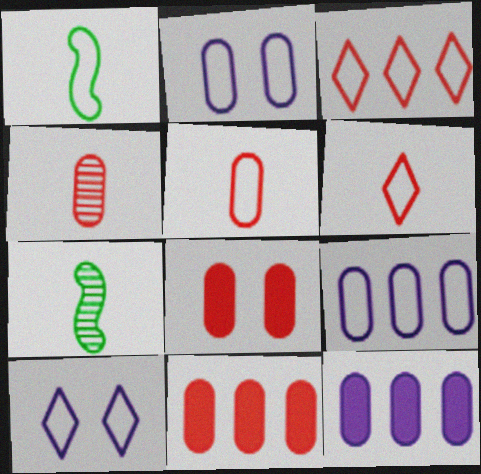[[1, 2, 3], 
[7, 10, 11]]